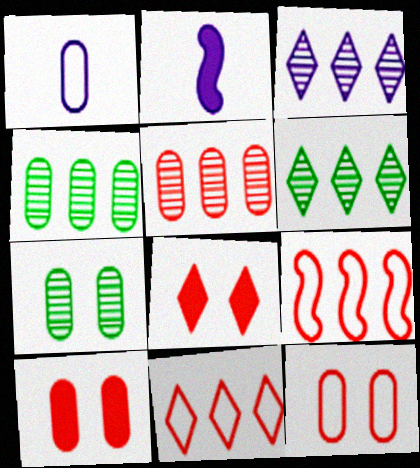[[1, 4, 10], 
[2, 6, 12], 
[2, 7, 11]]